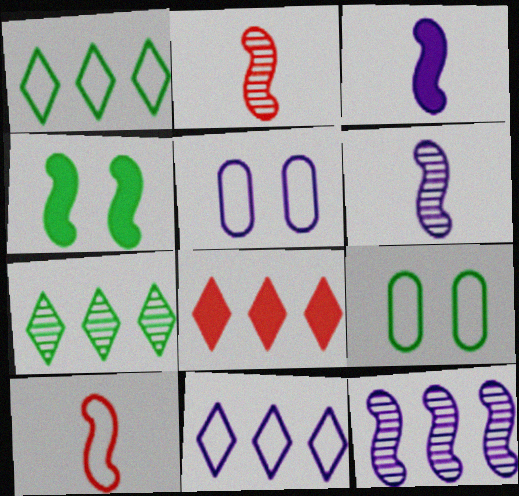[[1, 5, 10], 
[4, 10, 12], 
[6, 8, 9], 
[7, 8, 11], 
[9, 10, 11]]